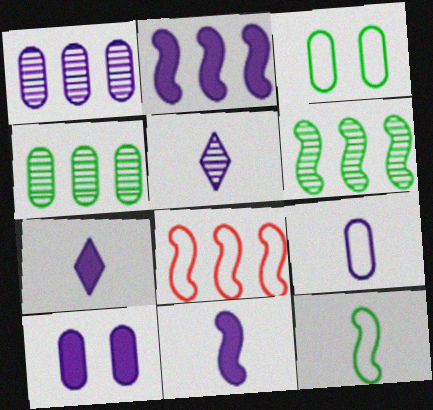[[1, 9, 10], 
[2, 6, 8], 
[2, 7, 10], 
[5, 9, 11]]